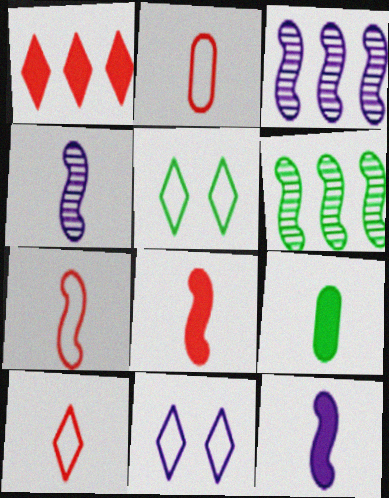[[2, 7, 10], 
[4, 9, 10], 
[5, 6, 9]]